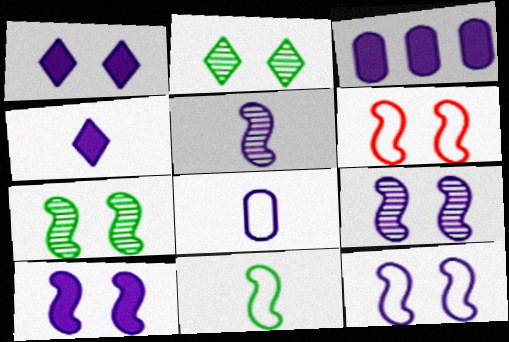[[3, 4, 10], 
[4, 5, 8], 
[6, 7, 10], 
[9, 10, 12]]